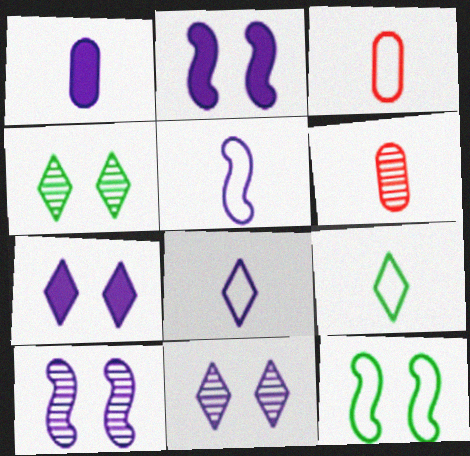[[3, 5, 9]]